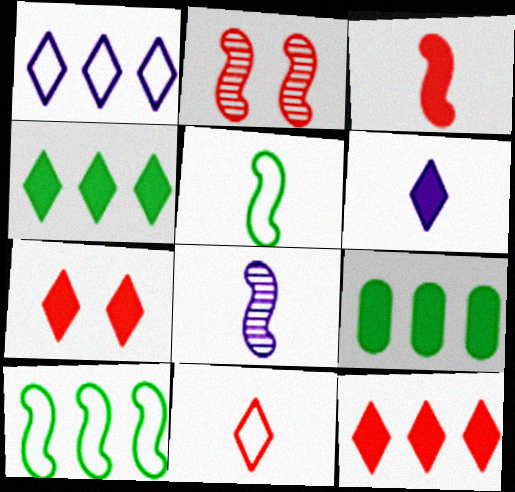[[3, 5, 8], 
[4, 6, 7]]